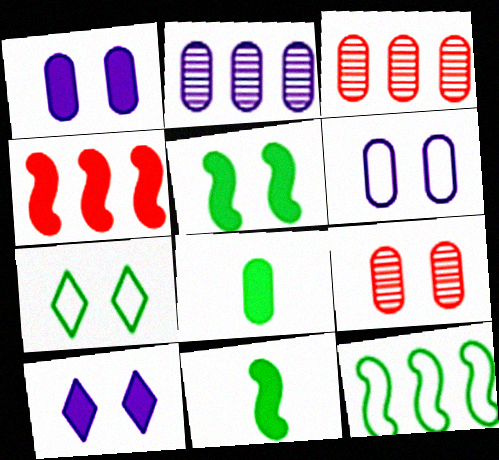[[3, 6, 8], 
[4, 8, 10]]